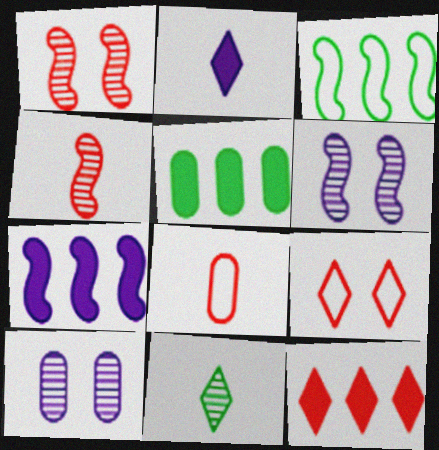[[1, 8, 12], 
[5, 7, 12], 
[5, 8, 10]]